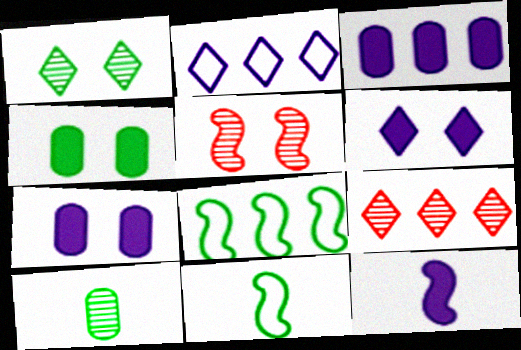[[3, 6, 12], 
[3, 8, 9], 
[5, 8, 12], 
[7, 9, 11]]